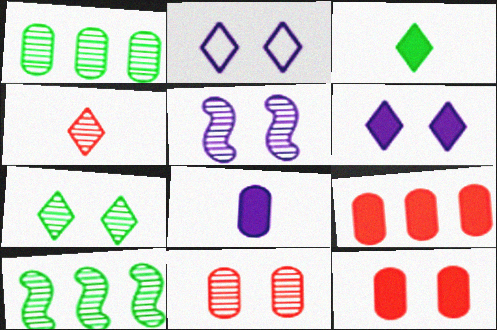[[1, 4, 5], 
[5, 7, 11]]